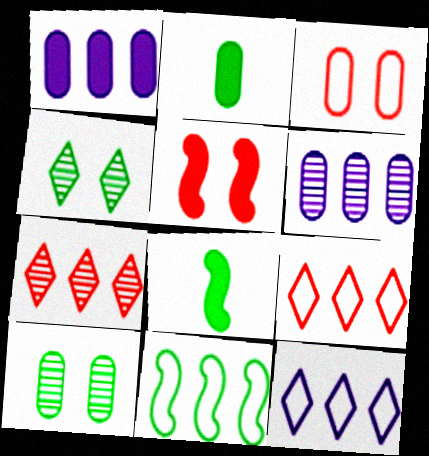[[1, 7, 11], 
[2, 3, 6], 
[2, 4, 11]]